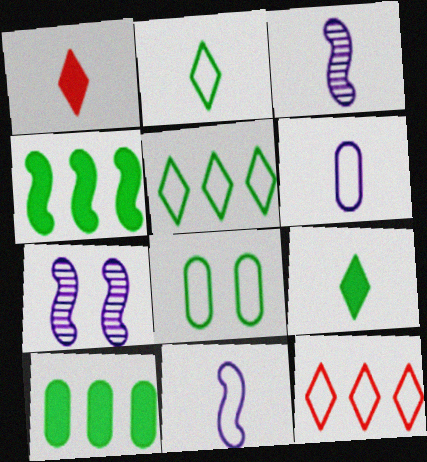[[8, 11, 12]]